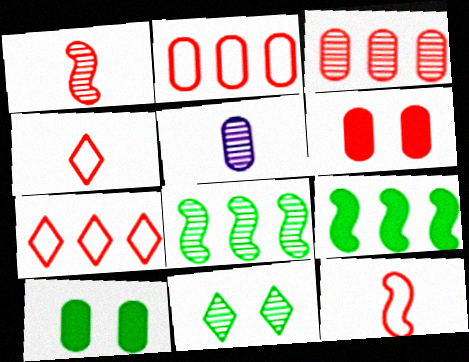[[1, 6, 7], 
[2, 5, 10]]